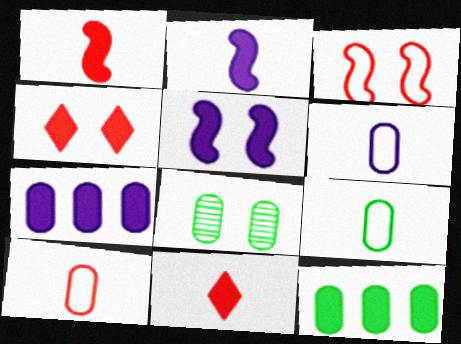[[2, 4, 12], 
[5, 11, 12], 
[6, 9, 10], 
[7, 8, 10], 
[8, 9, 12]]